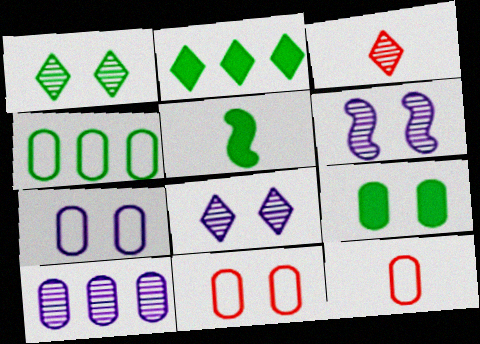[[1, 4, 5], 
[2, 5, 9], 
[2, 6, 12], 
[4, 7, 12], 
[9, 10, 12]]